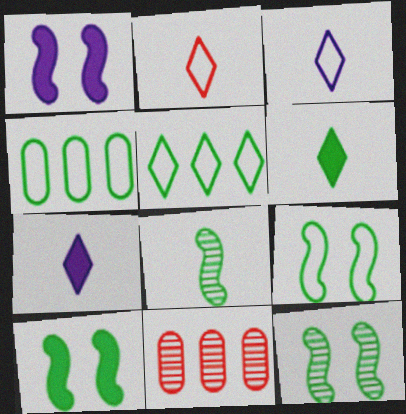[[3, 10, 11], 
[4, 6, 12], 
[7, 9, 11], 
[9, 10, 12]]